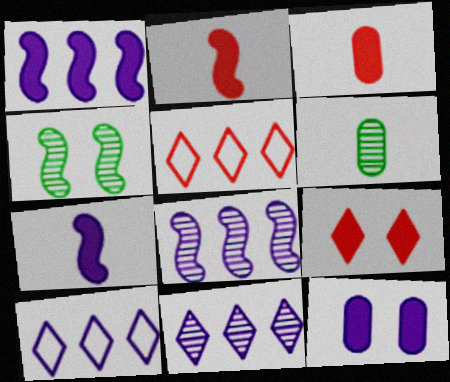[[3, 4, 10]]